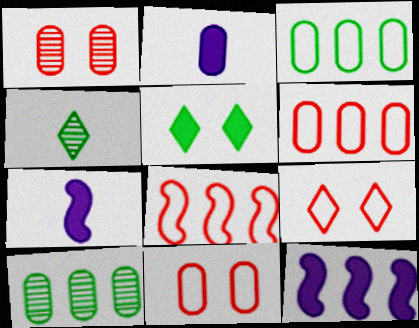[[1, 2, 3], 
[2, 10, 11], 
[4, 11, 12], 
[7, 9, 10]]